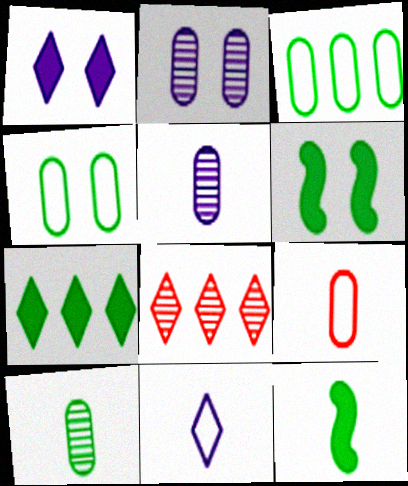[]